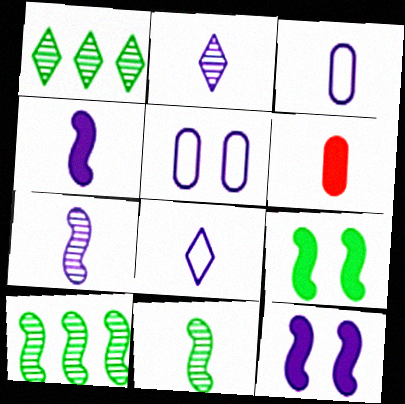[[2, 3, 4], 
[6, 8, 11]]